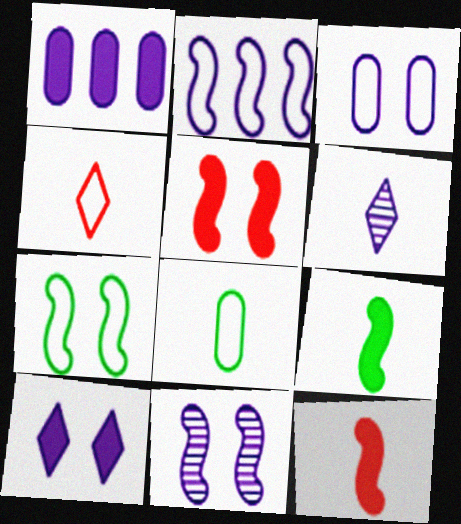[[3, 10, 11], 
[5, 7, 11], 
[6, 8, 12]]